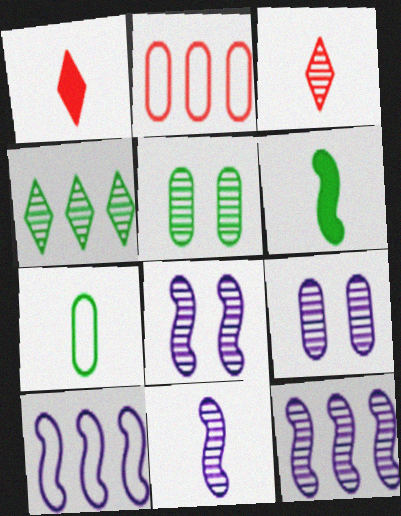[[1, 5, 10], 
[1, 7, 11], 
[3, 5, 12], 
[8, 11, 12]]